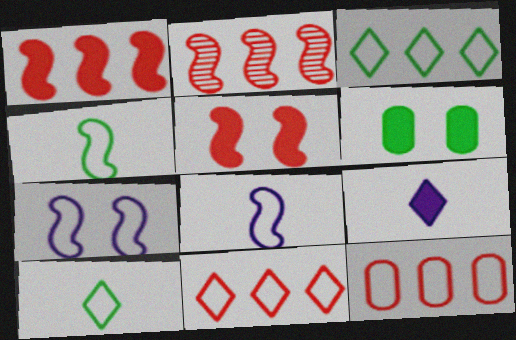[[1, 6, 9], 
[7, 10, 12]]